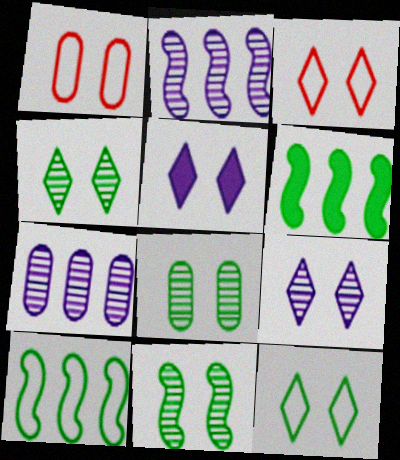[[1, 5, 11], 
[3, 4, 5], 
[4, 8, 11]]